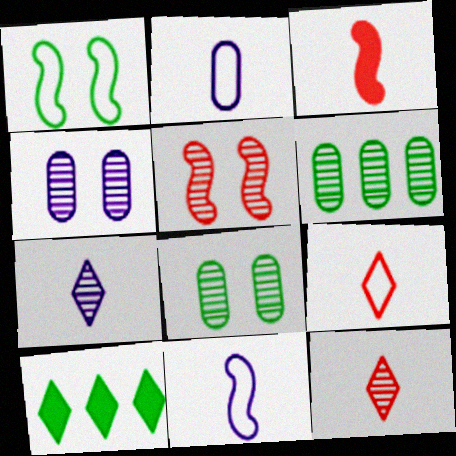[[2, 5, 10], 
[5, 6, 7]]